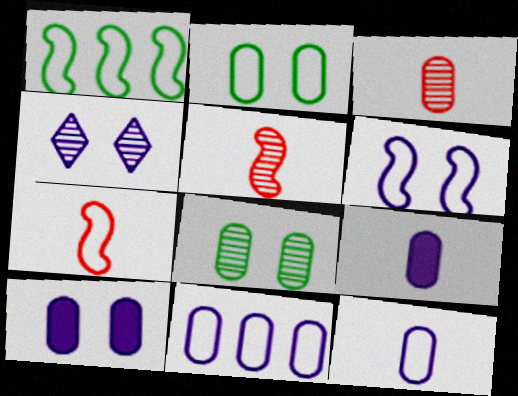[[1, 6, 7], 
[4, 6, 10]]